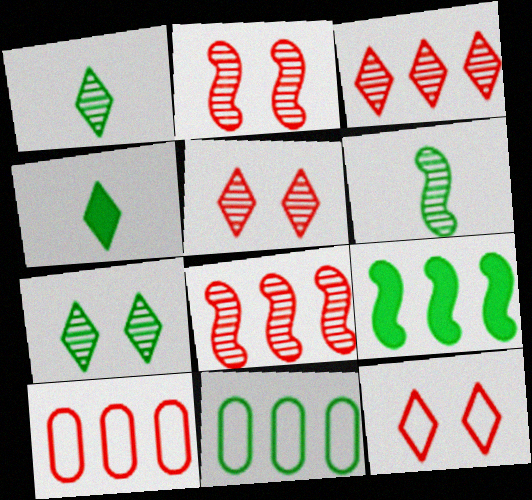[]